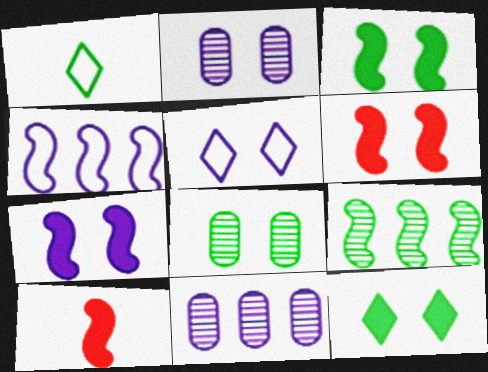[[1, 6, 11], 
[2, 5, 7], 
[3, 6, 7], 
[5, 6, 8]]